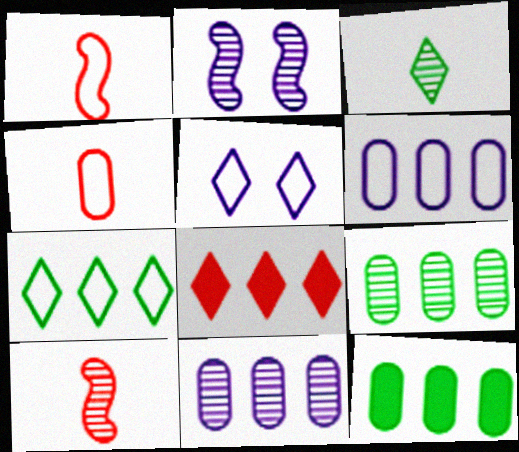[[3, 5, 8], 
[5, 10, 12]]